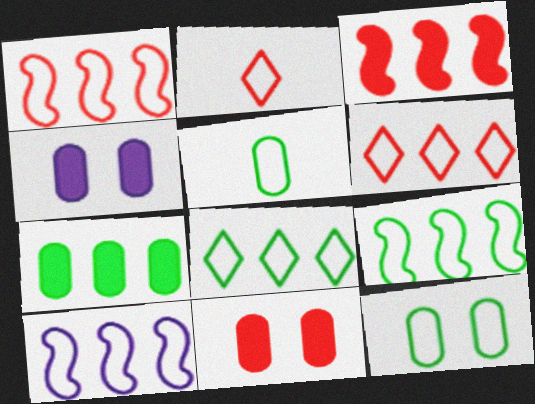[[1, 9, 10], 
[2, 10, 12]]